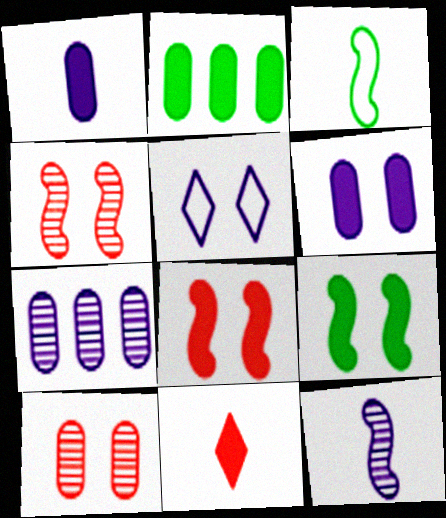[[5, 9, 10]]